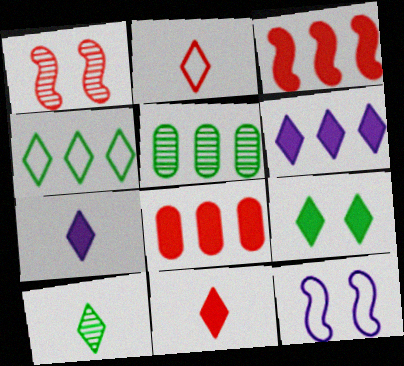[[1, 2, 8], 
[2, 7, 10], 
[4, 9, 10], 
[5, 11, 12], 
[6, 9, 11], 
[8, 10, 12]]